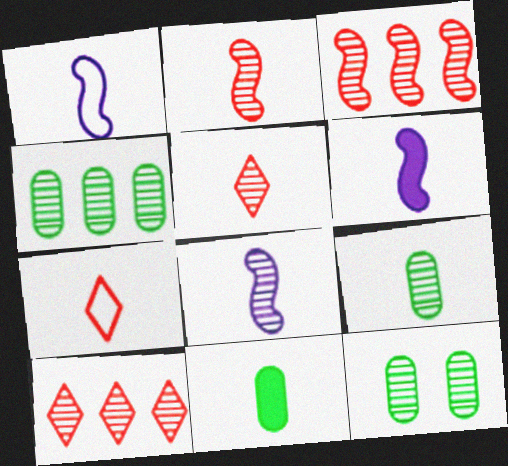[[1, 5, 11], 
[1, 6, 8], 
[4, 9, 12], 
[5, 8, 9], 
[6, 7, 9], 
[7, 8, 11], 
[8, 10, 12]]